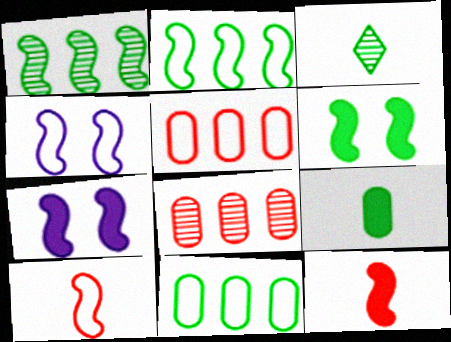[[1, 4, 12], 
[1, 7, 10], 
[2, 4, 10], 
[3, 5, 7], 
[3, 6, 11]]